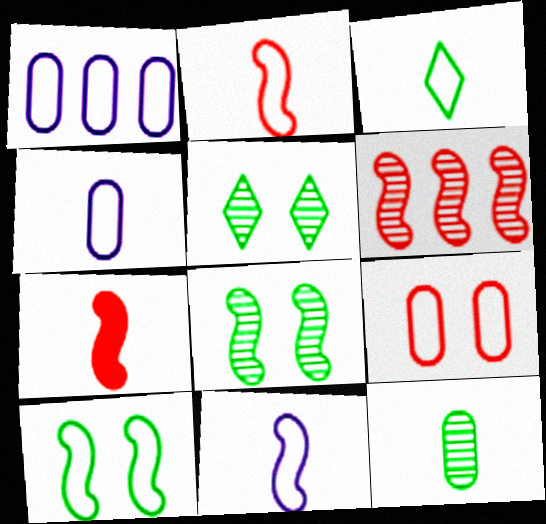[[1, 5, 7], 
[2, 3, 4]]